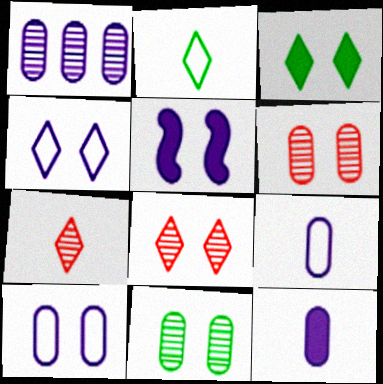[[1, 10, 12], 
[3, 4, 8]]